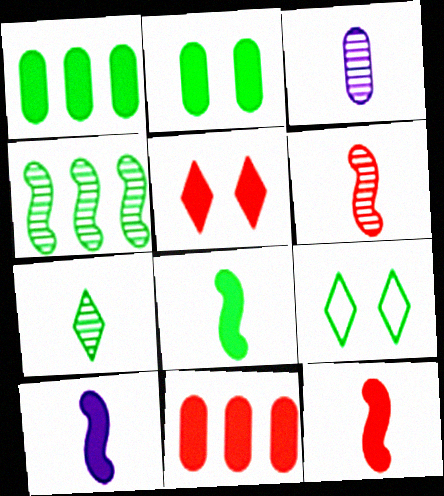[[1, 5, 10], 
[3, 6, 7], 
[5, 11, 12], 
[8, 10, 12]]